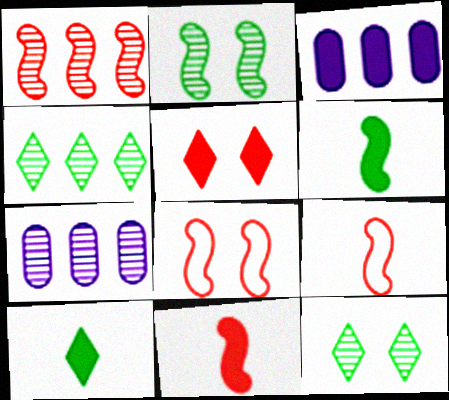[[1, 4, 7], 
[1, 8, 11], 
[3, 5, 6], 
[3, 9, 12], 
[7, 8, 10]]